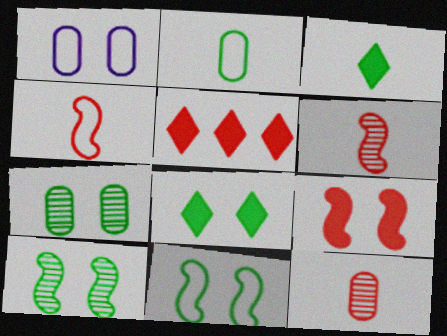[[7, 8, 11]]